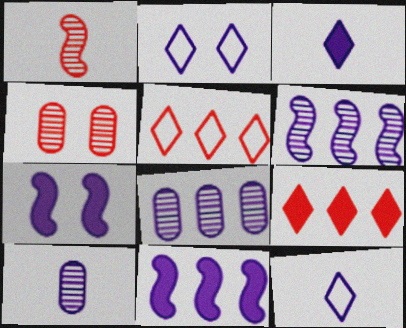[[2, 10, 11], 
[7, 8, 12]]